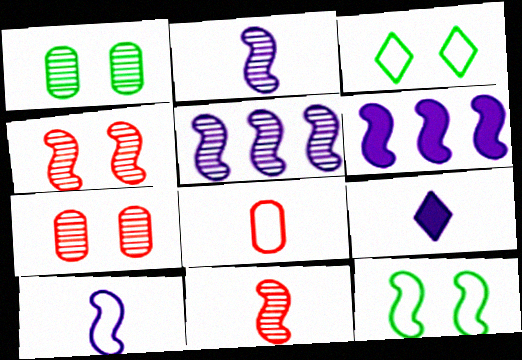[[6, 11, 12]]